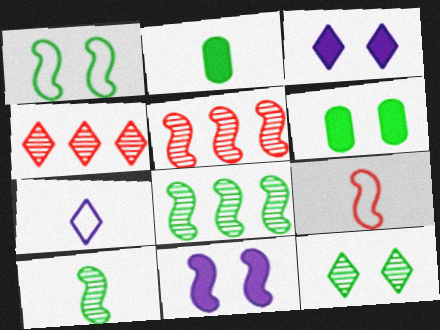[[1, 6, 12], 
[5, 6, 7], 
[8, 9, 11]]